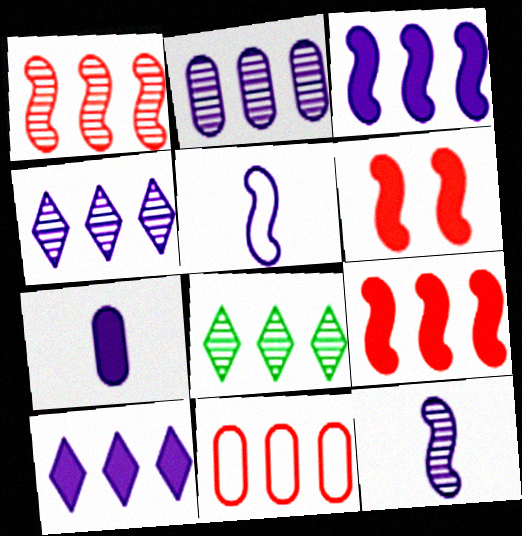[[1, 2, 8], 
[3, 8, 11]]